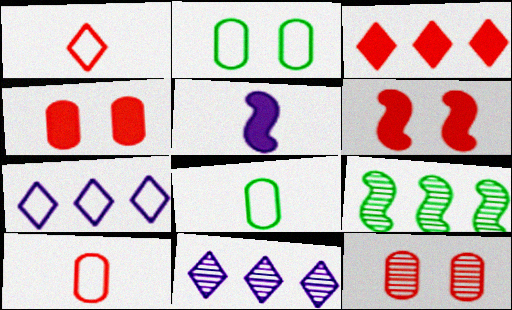[[6, 8, 11]]